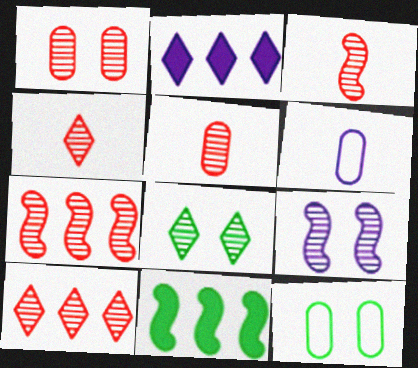[[1, 3, 10], 
[1, 4, 7], 
[1, 8, 9], 
[2, 3, 12], 
[2, 6, 9], 
[3, 4, 5]]